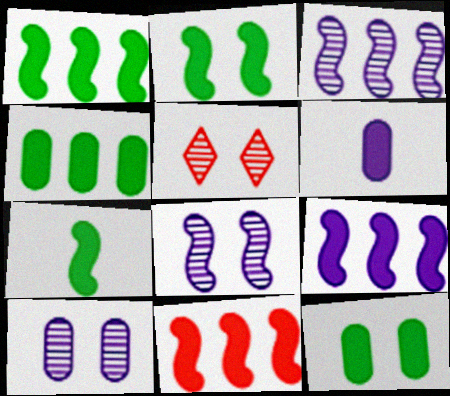[[1, 2, 7], 
[1, 9, 11]]